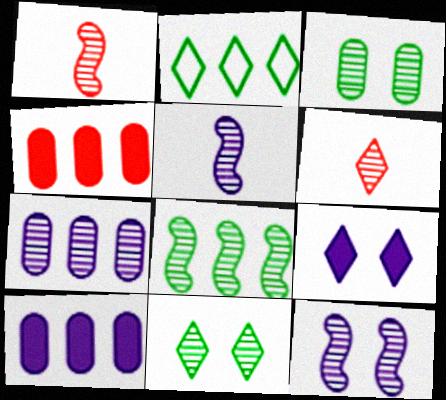[[1, 7, 11], 
[1, 8, 12], 
[2, 6, 9]]